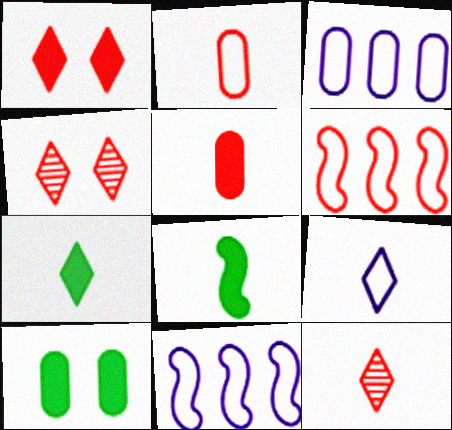[[3, 4, 8], 
[4, 5, 6], 
[7, 9, 12], 
[10, 11, 12]]